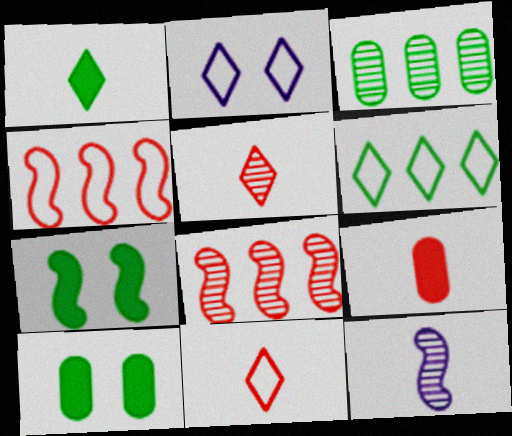[[2, 6, 11], 
[4, 7, 12]]